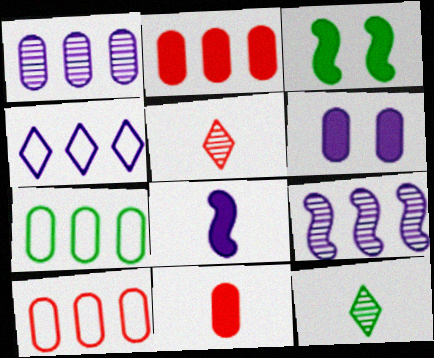[[1, 2, 7], 
[3, 7, 12]]